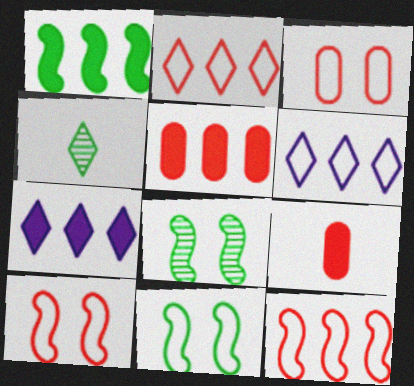[[1, 5, 7], 
[6, 8, 9]]